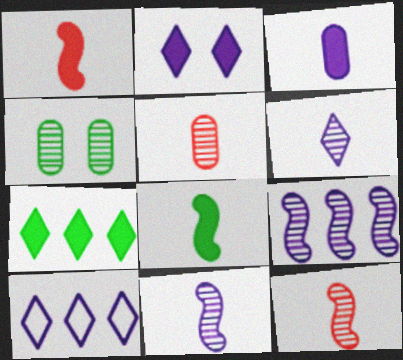[[1, 4, 10], 
[2, 6, 10]]